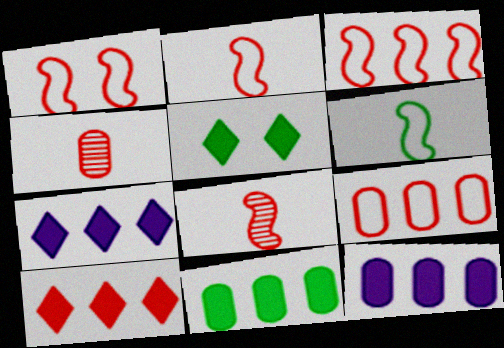[[1, 2, 3], 
[1, 4, 10]]